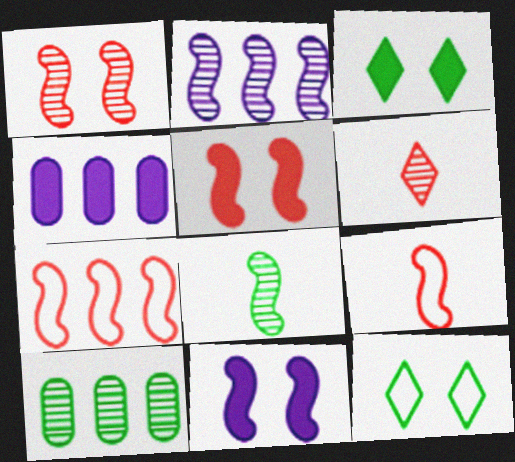[[1, 2, 8], 
[7, 8, 11]]